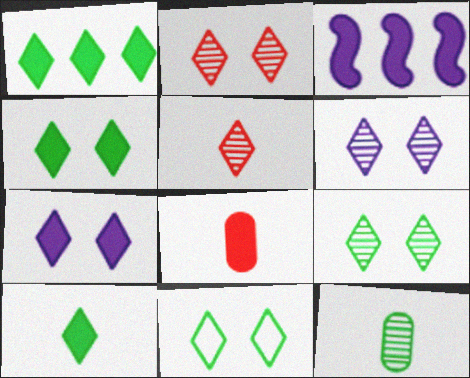[[1, 4, 10], 
[2, 6, 9], 
[2, 7, 11], 
[3, 4, 8], 
[4, 9, 11]]